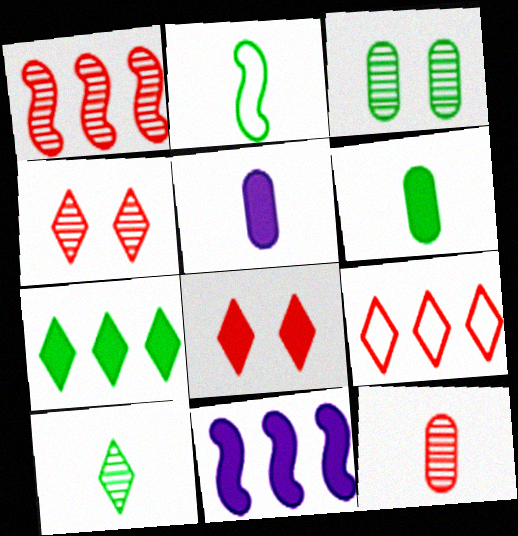[[1, 4, 12], 
[2, 3, 7], 
[2, 6, 10], 
[6, 8, 11]]